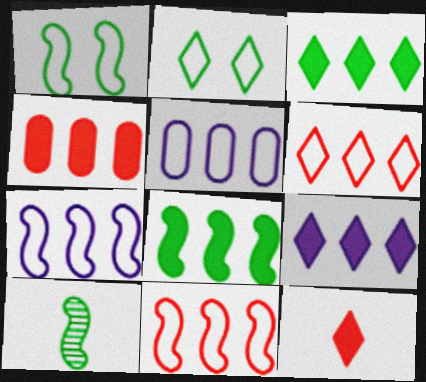[[1, 8, 10], 
[4, 8, 9]]